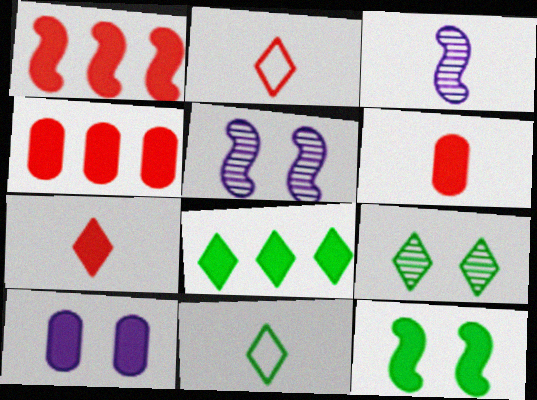[[3, 6, 11], 
[4, 5, 11], 
[8, 9, 11]]